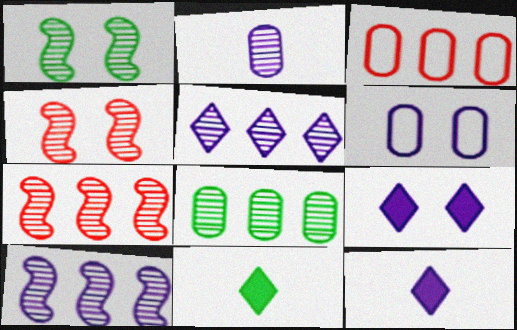[[1, 3, 12], 
[5, 7, 8], 
[6, 7, 11], 
[6, 10, 12]]